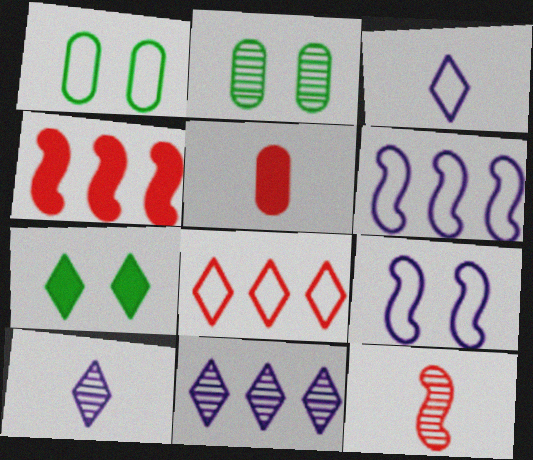[[1, 4, 10], 
[2, 3, 4], 
[2, 11, 12], 
[7, 8, 10]]